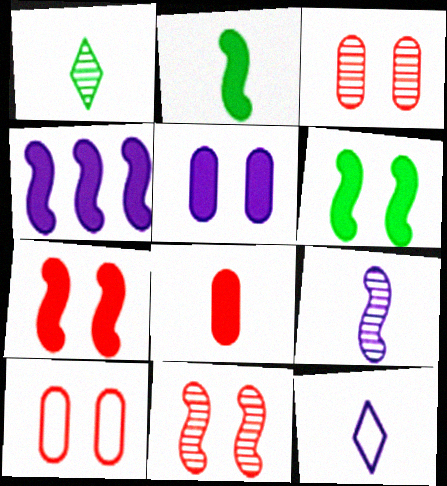[[1, 4, 10], 
[2, 4, 7]]